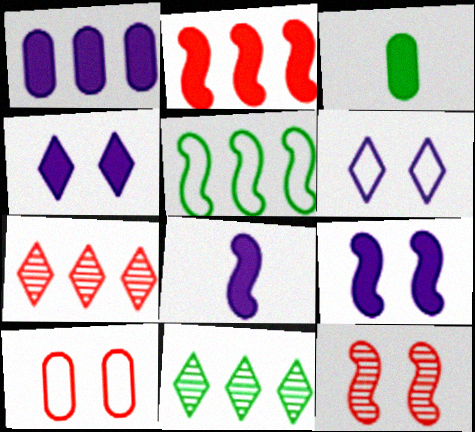[[1, 4, 8], 
[1, 5, 7], 
[2, 3, 4], 
[5, 8, 12], 
[8, 10, 11]]